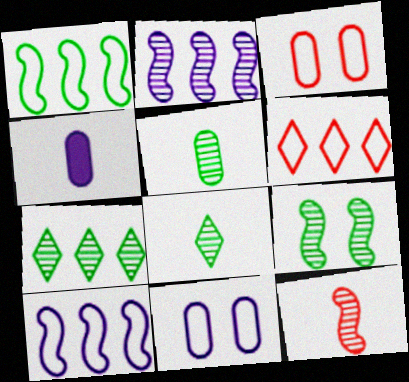[[2, 9, 12], 
[4, 6, 9], 
[5, 7, 9]]